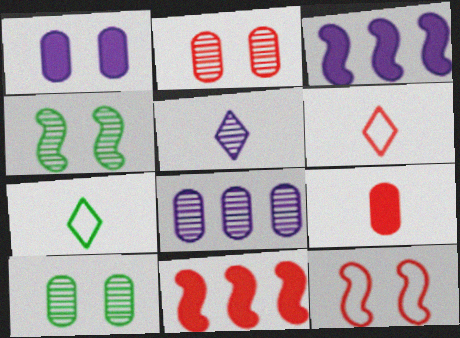[[2, 3, 7], 
[2, 6, 11], 
[3, 6, 10]]